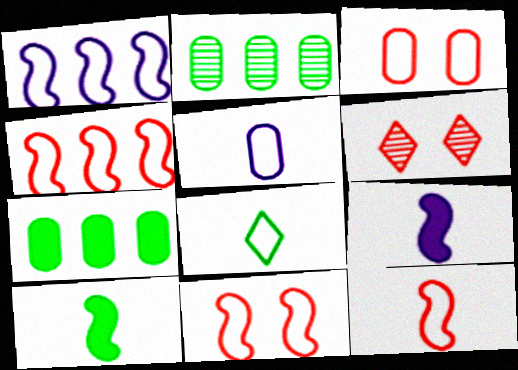[[1, 3, 8], 
[4, 11, 12], 
[5, 8, 12]]